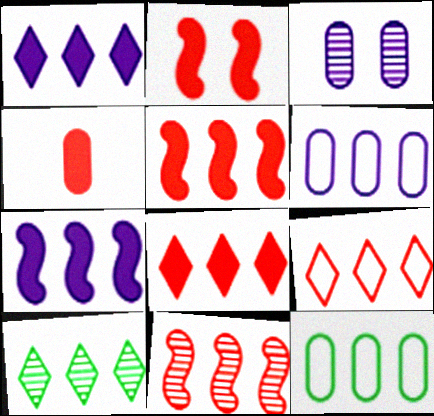[[1, 9, 10], 
[1, 11, 12], 
[2, 4, 8], 
[3, 4, 12], 
[5, 6, 10]]